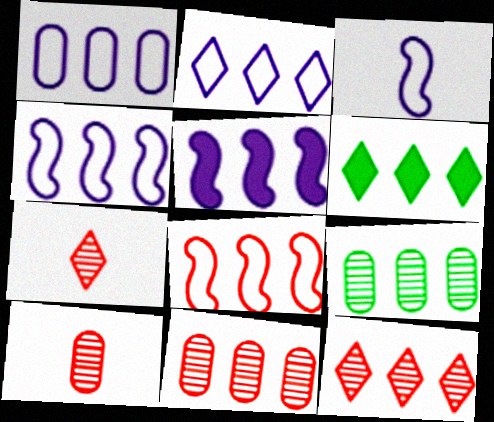[[1, 2, 4], 
[2, 6, 12], 
[4, 6, 11]]